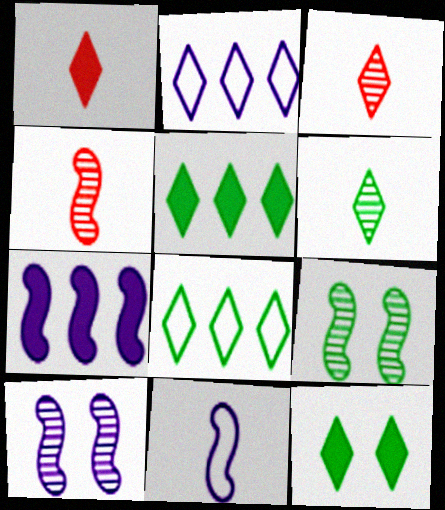[[2, 3, 12], 
[6, 8, 12], 
[7, 10, 11]]